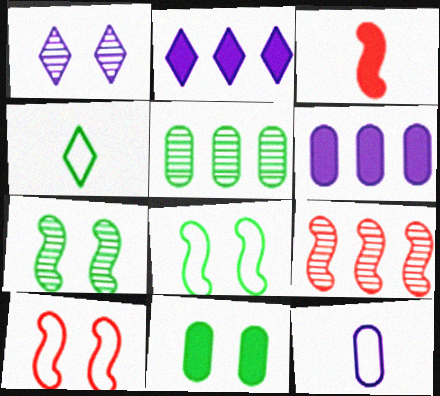[[1, 10, 11], 
[2, 3, 11], 
[3, 9, 10]]